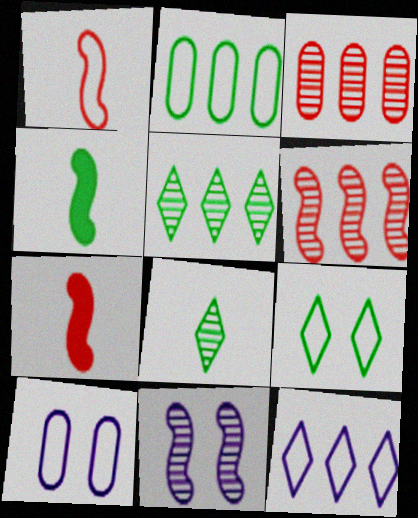[[3, 8, 11], 
[5, 7, 10]]